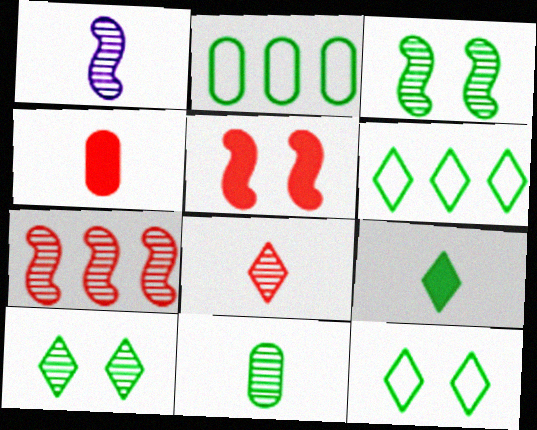[[1, 3, 7], 
[1, 8, 11], 
[2, 3, 9], 
[6, 9, 10]]